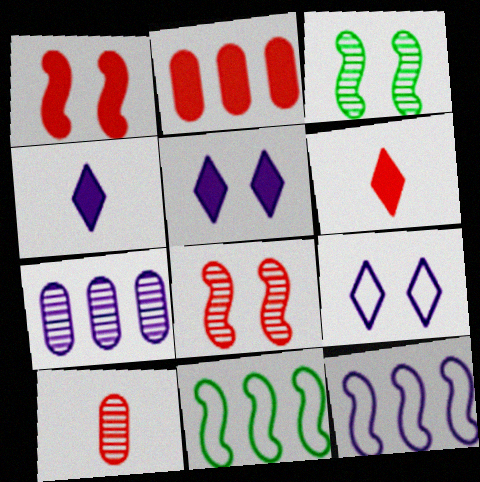[[1, 2, 6], 
[5, 10, 11]]